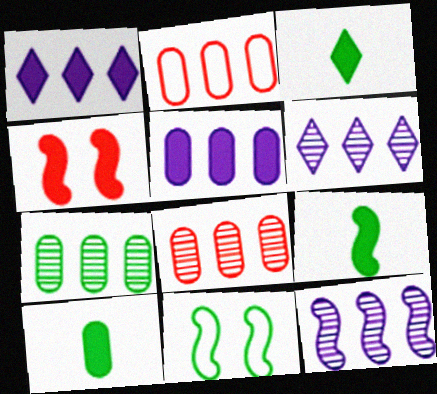[[1, 4, 10], 
[2, 5, 7], 
[3, 4, 5], 
[3, 7, 11], 
[3, 9, 10]]